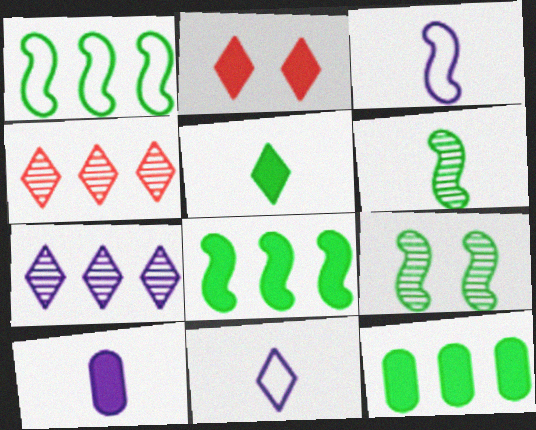[[2, 8, 10]]